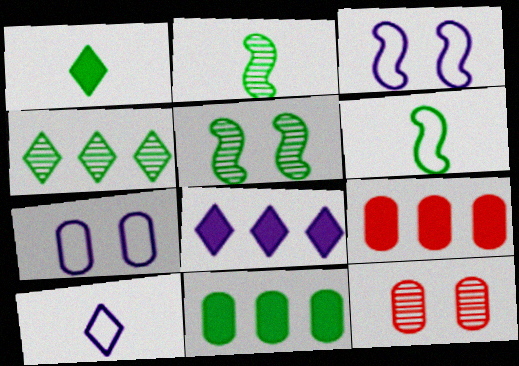[[5, 9, 10], 
[6, 8, 12]]